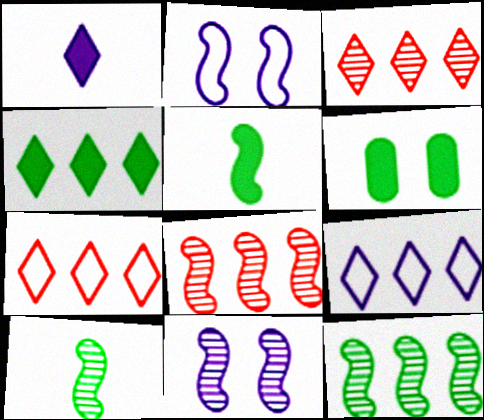[[2, 5, 8], 
[3, 4, 9], 
[4, 5, 6], 
[8, 10, 11]]